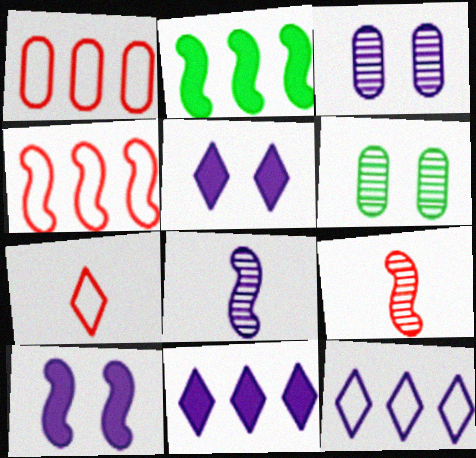[[2, 3, 7]]